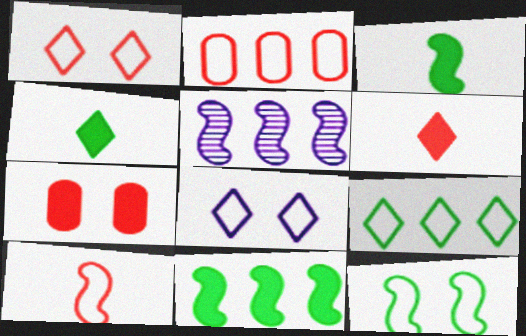[[1, 2, 10]]